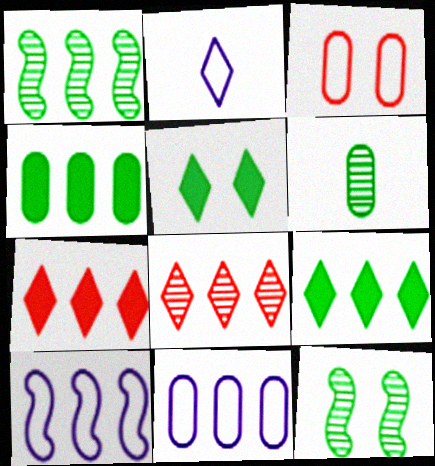[[1, 7, 11], 
[2, 5, 8], 
[4, 8, 10]]